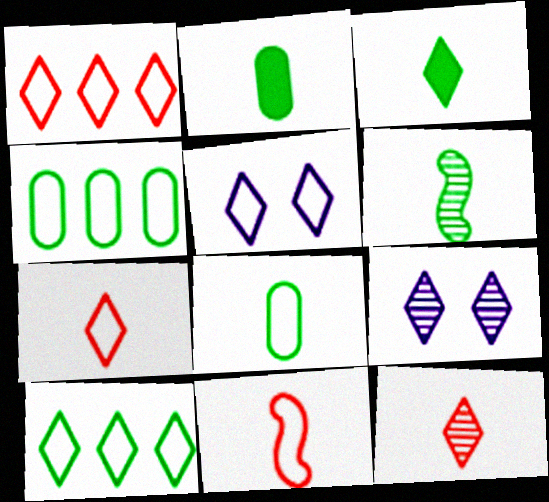[[1, 3, 9], 
[3, 6, 8], 
[4, 5, 11], 
[5, 7, 10]]